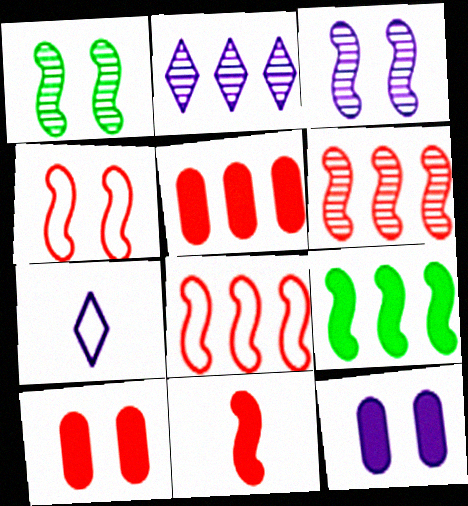[[1, 5, 7], 
[4, 6, 11]]